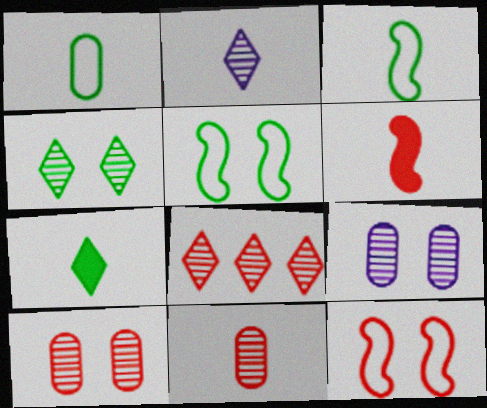[[1, 2, 6], 
[2, 4, 8]]